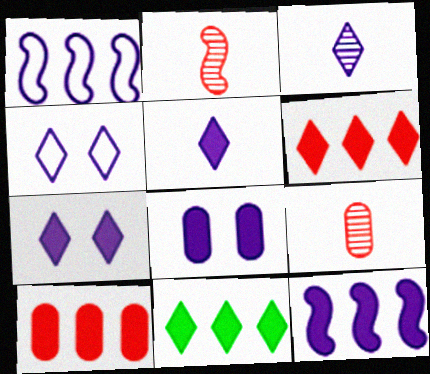[[1, 3, 8], 
[5, 8, 12], 
[10, 11, 12]]